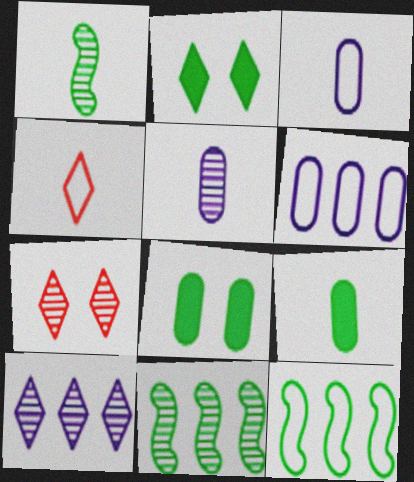[[2, 4, 10], 
[5, 7, 11]]